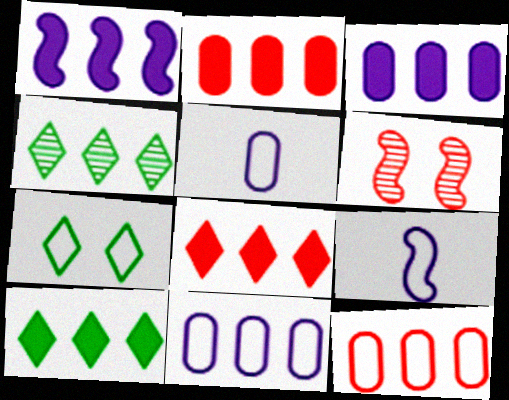[[1, 2, 10], 
[1, 4, 12], 
[5, 6, 10], 
[7, 9, 12]]